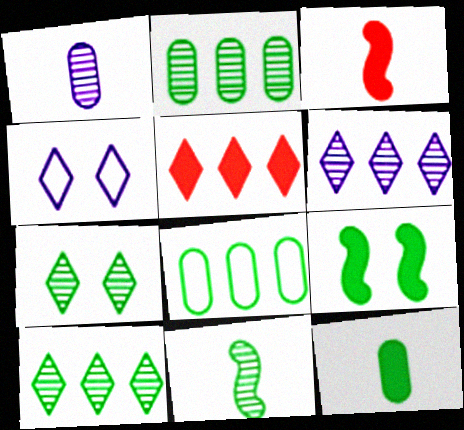[[2, 3, 4], 
[2, 7, 11]]